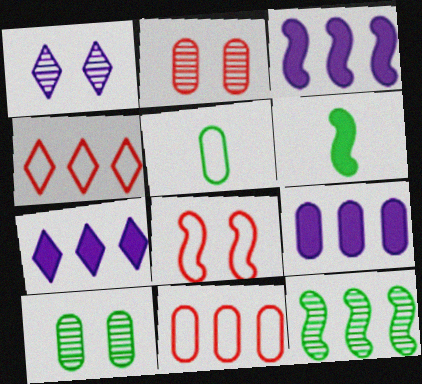[[1, 6, 11], 
[2, 5, 9], 
[3, 7, 9], 
[4, 9, 12], 
[7, 11, 12]]